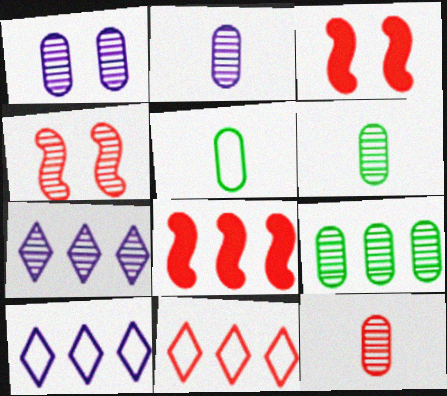[[1, 9, 12], 
[2, 6, 12], 
[3, 5, 7], 
[3, 6, 10], 
[3, 11, 12], 
[4, 6, 7], 
[8, 9, 10]]